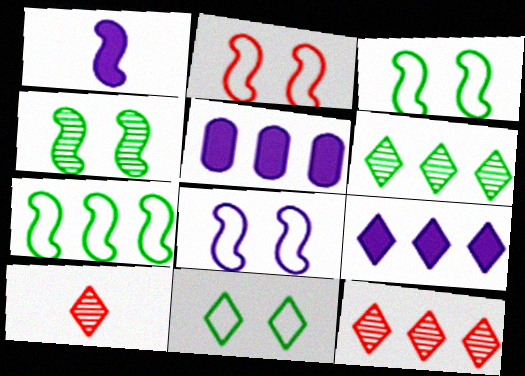[[2, 3, 8], 
[3, 5, 10], 
[5, 7, 12], 
[9, 10, 11]]